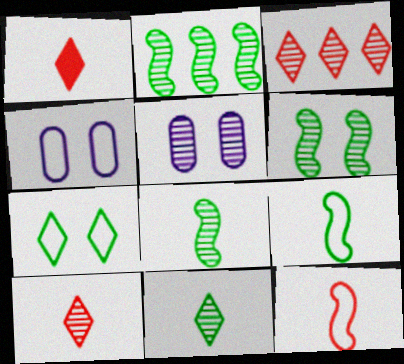[[1, 2, 4], 
[2, 5, 10], 
[2, 6, 8], 
[3, 5, 8]]